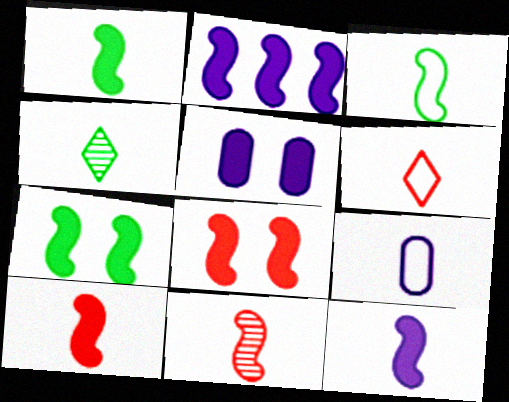[[1, 2, 8], 
[1, 10, 12], 
[2, 7, 10], 
[3, 6, 9], 
[3, 11, 12], 
[4, 9, 10]]